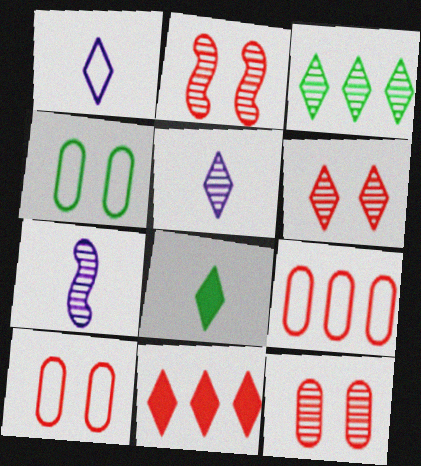[[2, 6, 12], 
[3, 5, 6], 
[3, 7, 12], 
[4, 7, 11]]